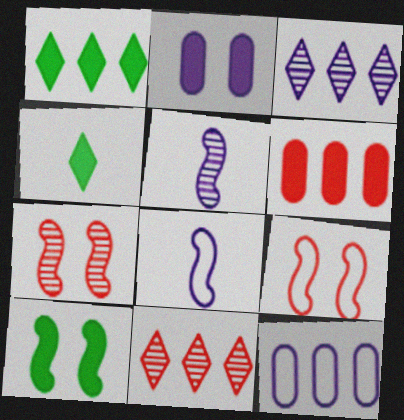[[2, 3, 8], 
[4, 7, 12]]